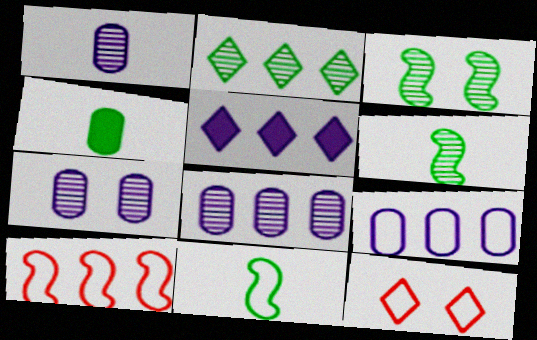[[1, 7, 8], 
[9, 11, 12]]